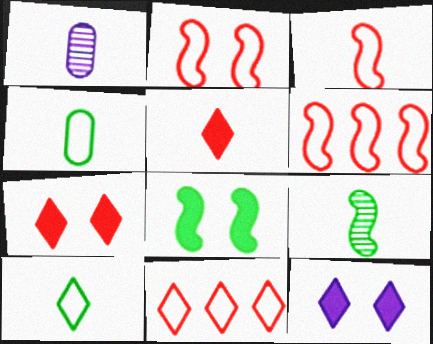[[1, 8, 11], 
[2, 3, 6]]